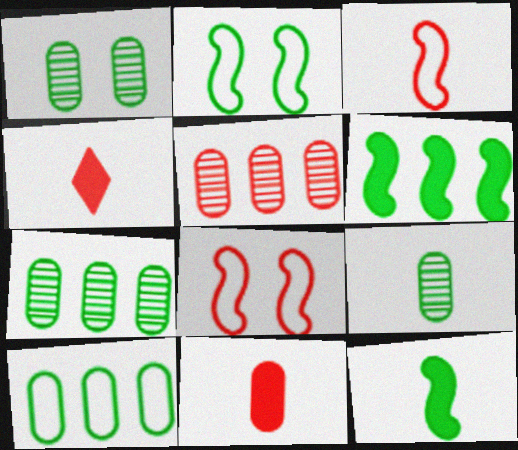[[1, 7, 9], 
[4, 5, 8]]